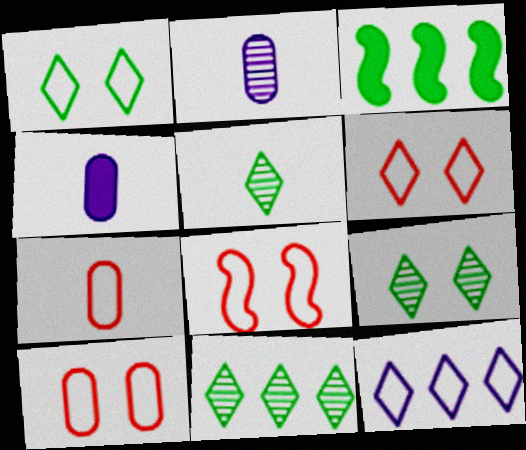[[2, 3, 6], 
[4, 8, 11], 
[5, 9, 11], 
[6, 8, 10]]